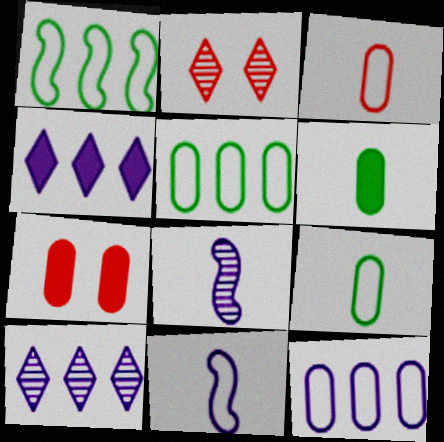[]